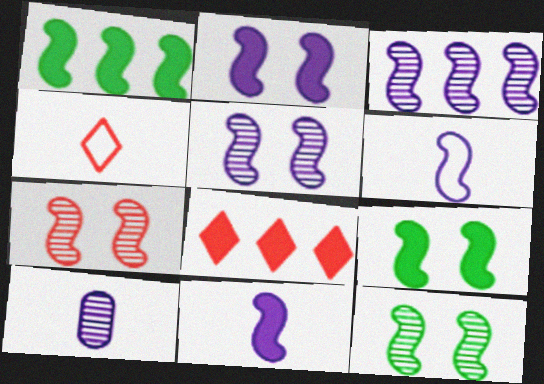[[1, 6, 7], 
[2, 3, 6], 
[5, 7, 12]]